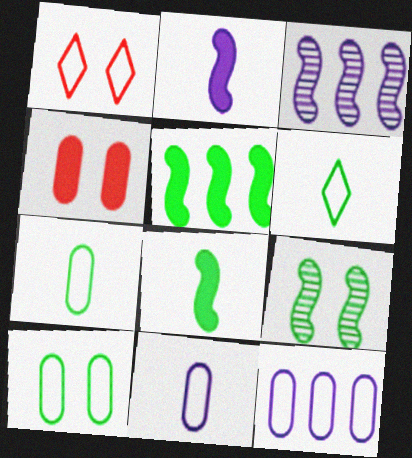[[3, 4, 6]]